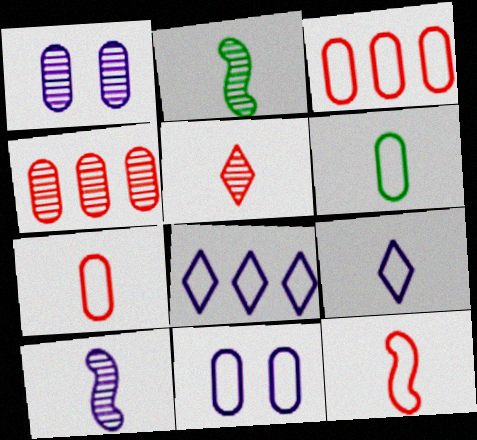[[3, 6, 11], 
[6, 9, 12]]